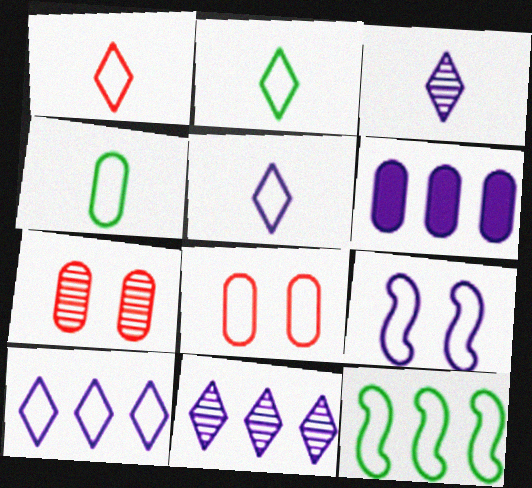[[1, 2, 5], 
[3, 6, 9], 
[4, 6, 7], 
[5, 8, 12]]